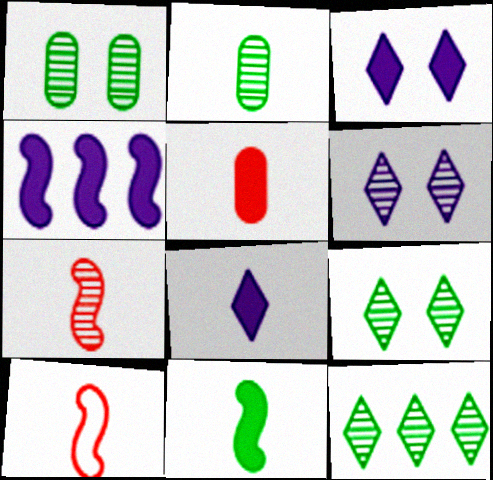[[2, 8, 10], 
[5, 8, 11]]